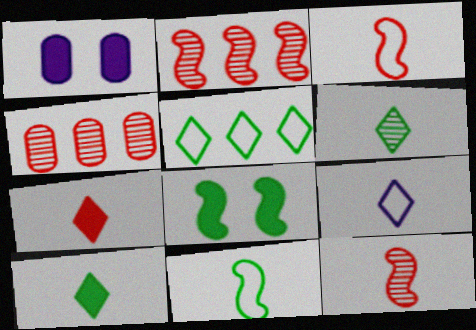[[1, 5, 12], 
[4, 8, 9], 
[6, 7, 9]]